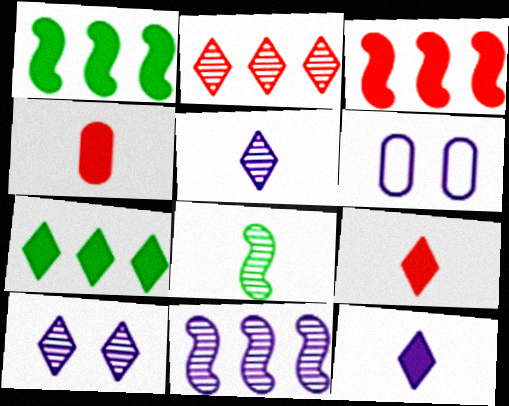[[6, 11, 12]]